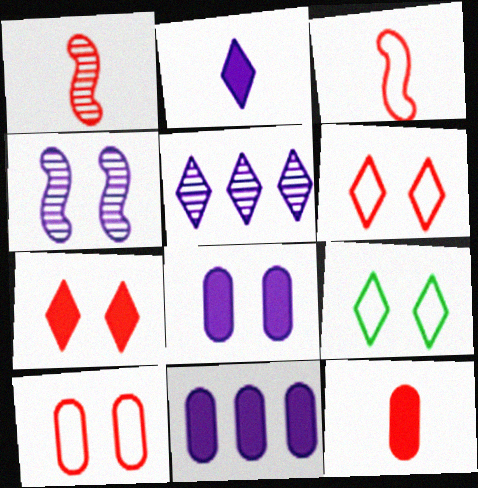[[1, 9, 11]]